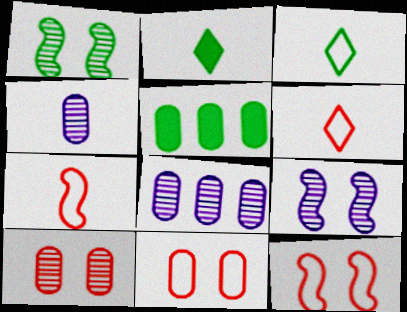[[1, 3, 5], 
[2, 4, 7], 
[2, 8, 12], 
[4, 5, 11], 
[5, 6, 9]]